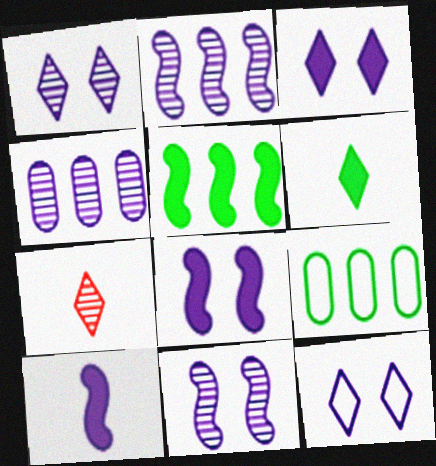[[1, 3, 12], 
[4, 10, 12], 
[7, 8, 9]]